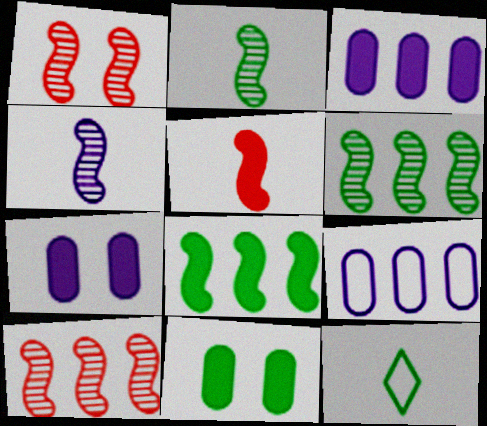[[1, 3, 12], 
[1, 4, 6], 
[6, 11, 12], 
[7, 10, 12]]